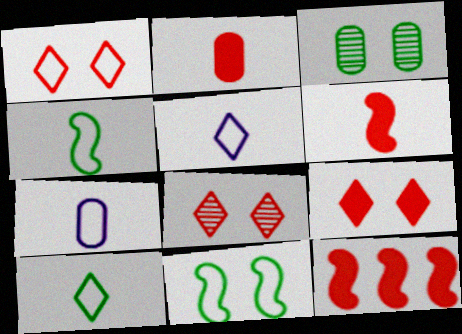[[1, 8, 9], 
[2, 9, 12], 
[3, 5, 12]]